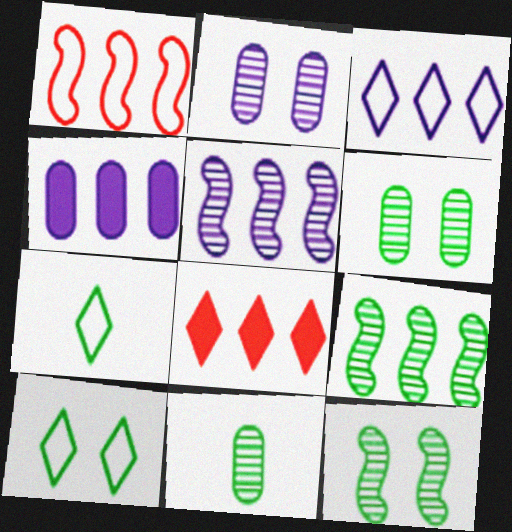[[3, 4, 5]]